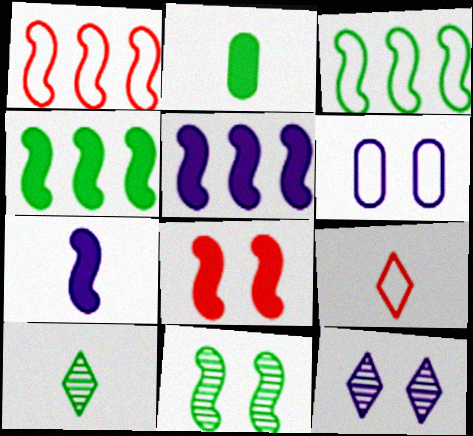[[1, 2, 12], 
[1, 7, 11], 
[3, 6, 9], 
[4, 7, 8]]